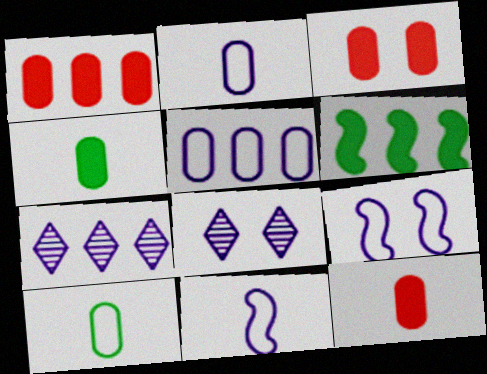[[1, 3, 12]]